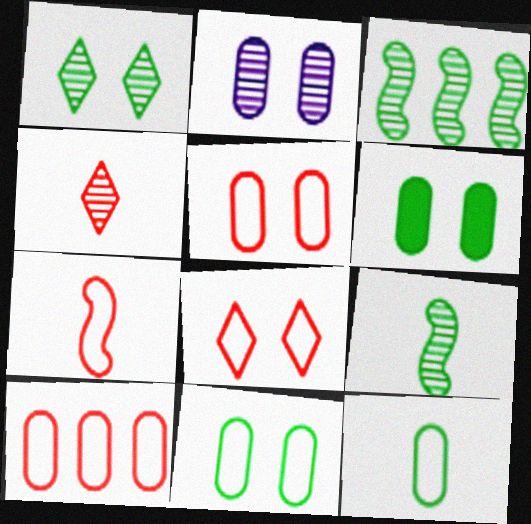[[2, 3, 4], 
[2, 5, 6], 
[7, 8, 10]]